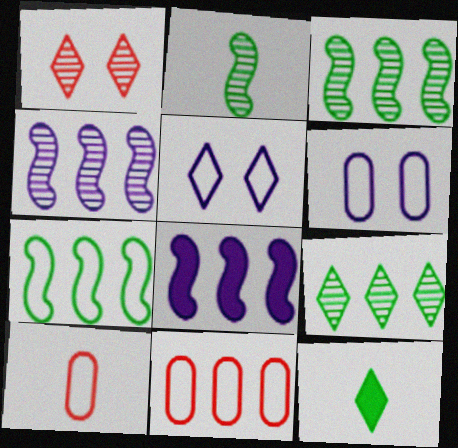[[5, 7, 10], 
[8, 9, 11]]